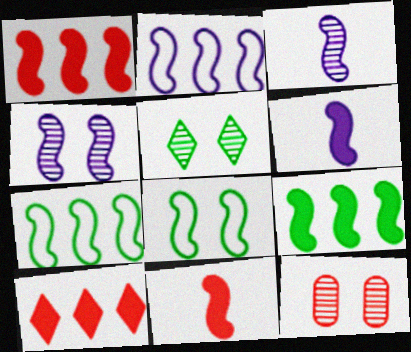[[1, 3, 8], 
[2, 4, 6], 
[4, 5, 12], 
[4, 7, 11]]